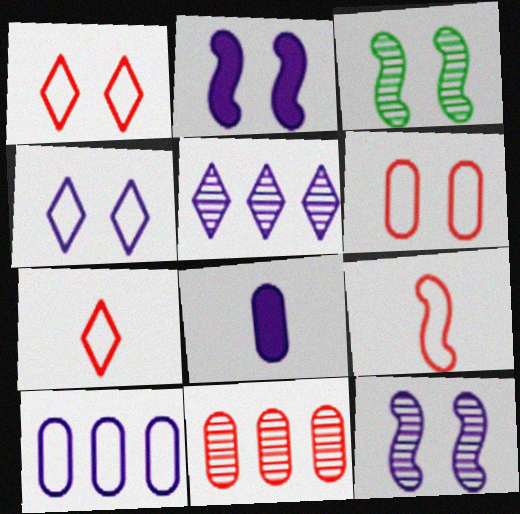[]